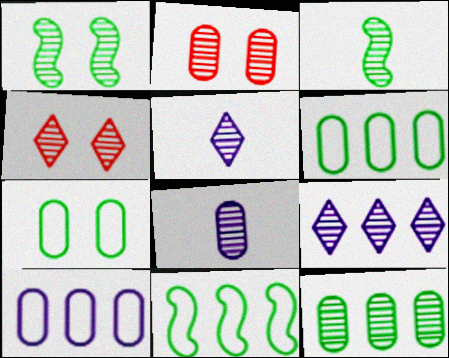[[2, 3, 9], 
[2, 8, 12]]